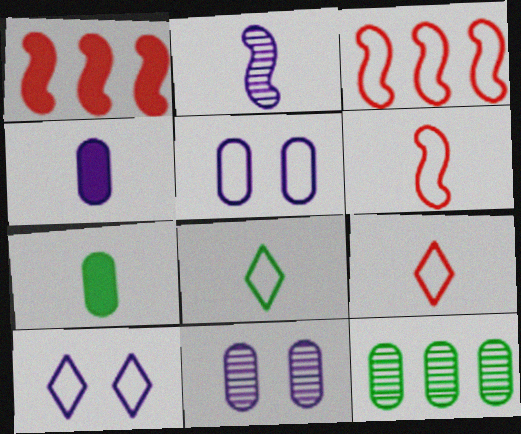[[1, 8, 11], 
[2, 7, 9], 
[3, 5, 8]]